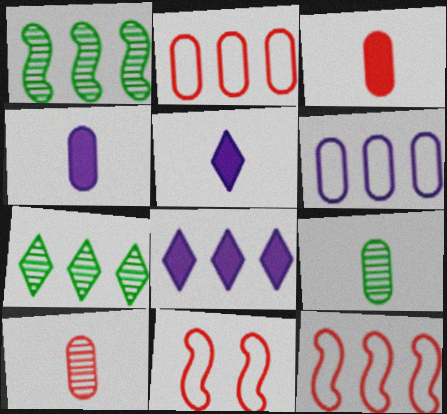[[1, 2, 8], 
[4, 7, 11], 
[8, 9, 11]]